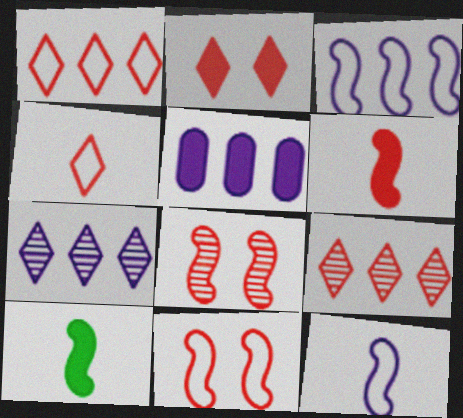[[2, 4, 9], 
[2, 5, 10], 
[3, 5, 7], 
[3, 8, 10]]